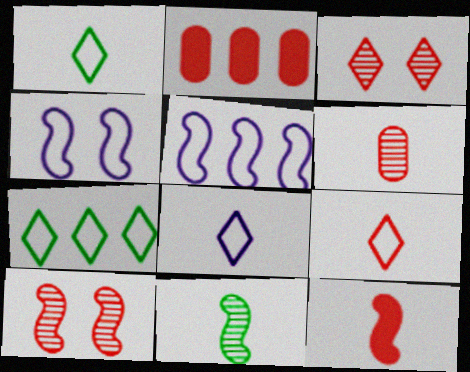[[1, 8, 9], 
[2, 9, 10], 
[6, 9, 12]]